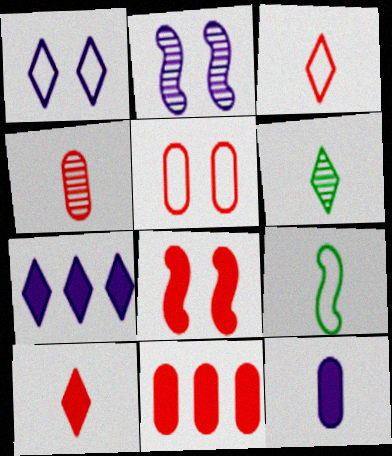[[4, 5, 11], 
[8, 10, 11]]